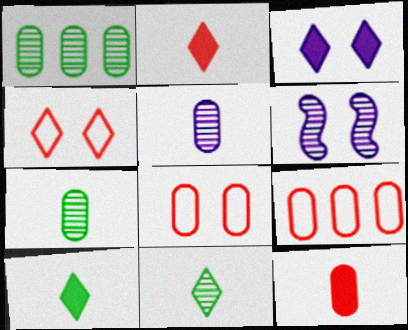[[6, 9, 10]]